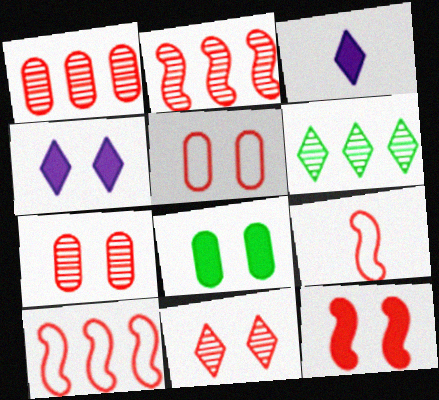[[2, 9, 12], 
[4, 8, 12], 
[5, 11, 12]]